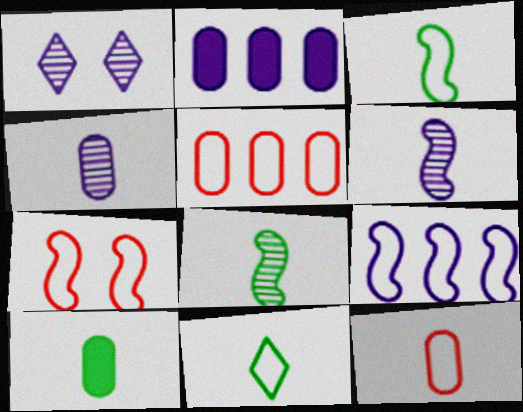[[3, 7, 9], 
[4, 10, 12], 
[8, 10, 11]]